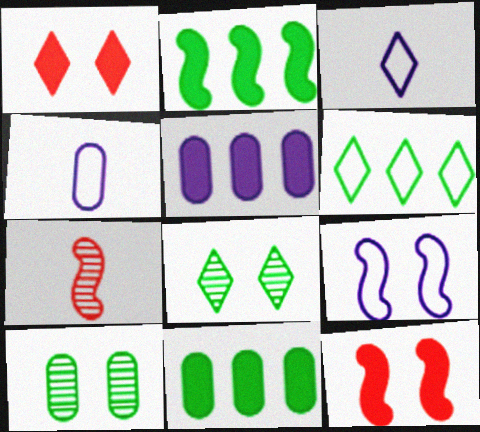[[1, 9, 10], 
[2, 7, 9]]